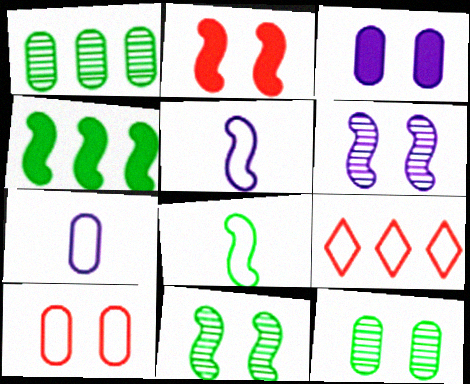[[3, 10, 12], 
[4, 8, 11]]